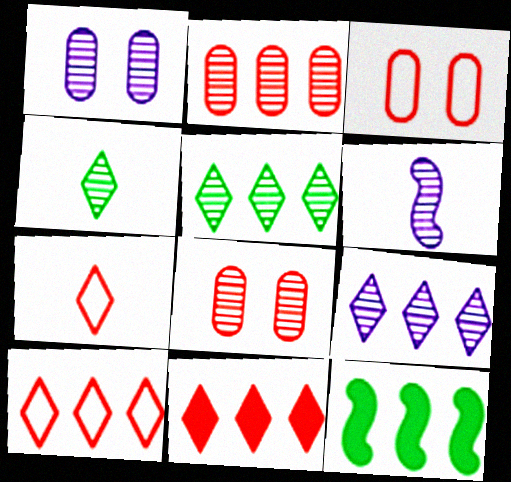[[1, 6, 9], 
[1, 7, 12], 
[5, 6, 8]]